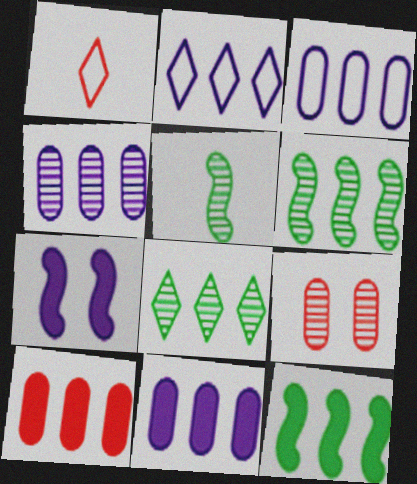[[2, 6, 10], 
[3, 4, 11]]